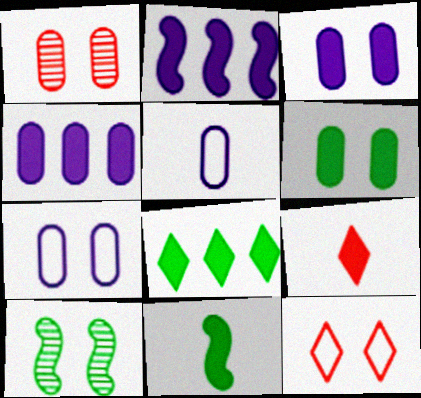[[1, 6, 7], 
[2, 6, 9], 
[3, 10, 12], 
[6, 8, 11]]